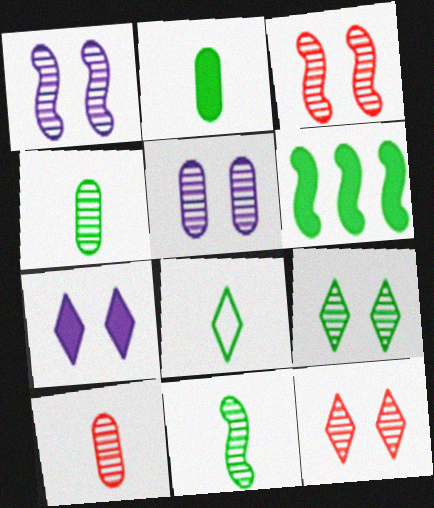[[2, 8, 11], 
[3, 5, 9]]